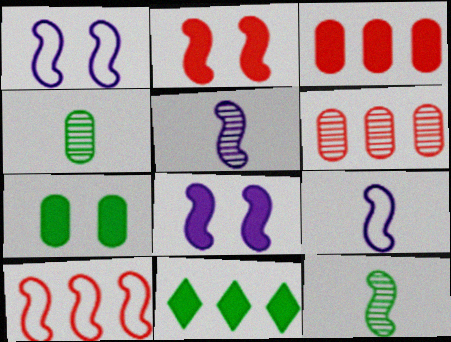[[8, 10, 12]]